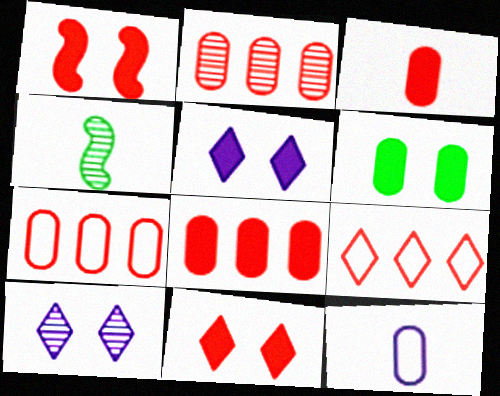[[1, 5, 6], 
[2, 4, 10], 
[2, 6, 12], 
[2, 7, 8], 
[4, 5, 7]]